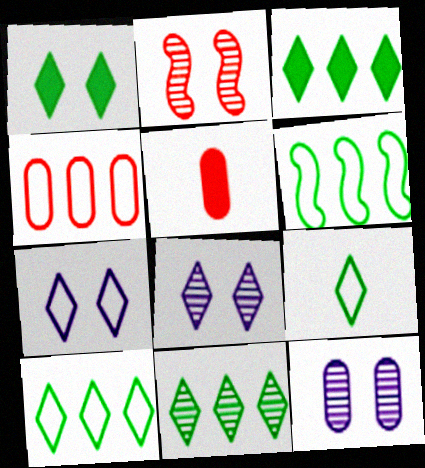[[1, 9, 11], 
[3, 10, 11], 
[5, 6, 8]]